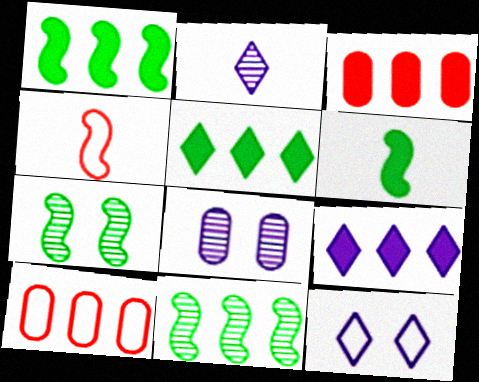[[1, 3, 9], 
[2, 9, 12], 
[4, 5, 8], 
[9, 10, 11]]